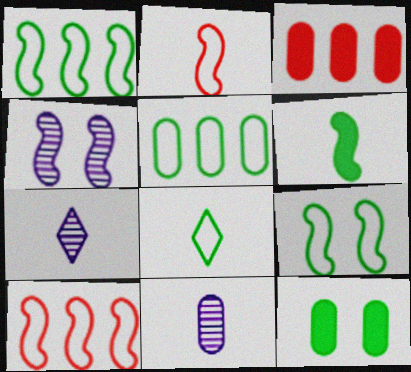[[3, 4, 8], 
[3, 7, 9], 
[4, 6, 10], 
[5, 8, 9], 
[7, 10, 12]]